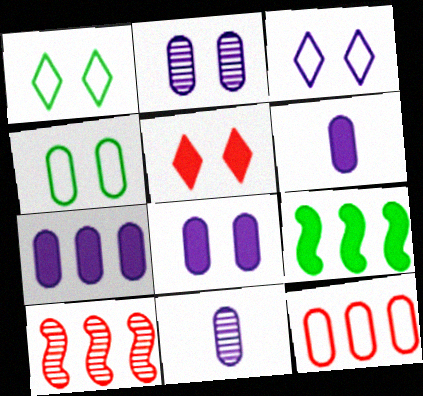[[1, 6, 10], 
[5, 6, 9], 
[6, 7, 8]]